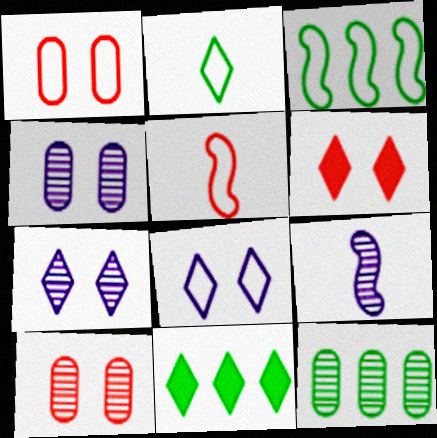[[1, 9, 11], 
[3, 11, 12], 
[4, 5, 11]]